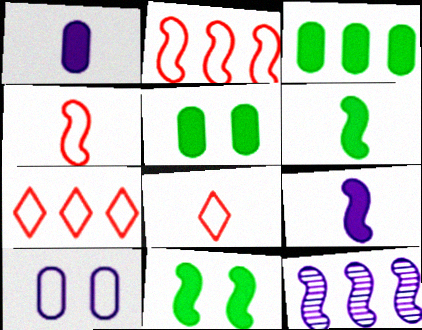[[3, 7, 12], 
[4, 11, 12], 
[5, 8, 12]]